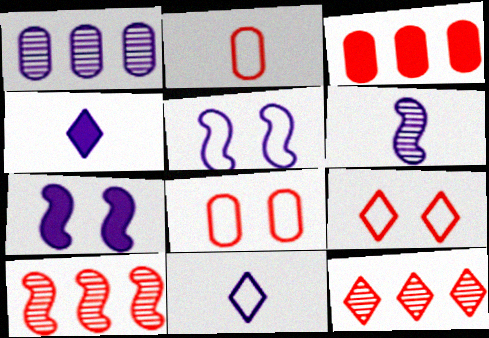[[1, 4, 5], 
[1, 7, 11]]